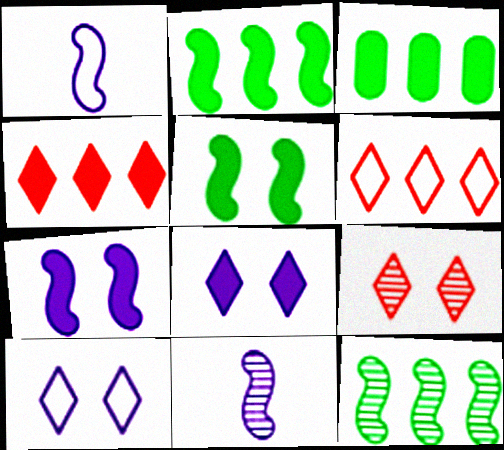[[1, 3, 9]]